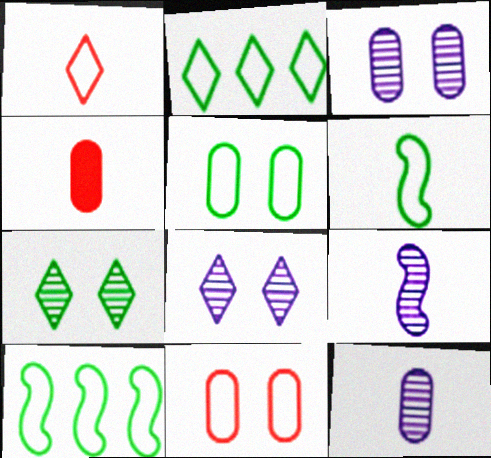[[2, 5, 6], 
[4, 8, 10]]